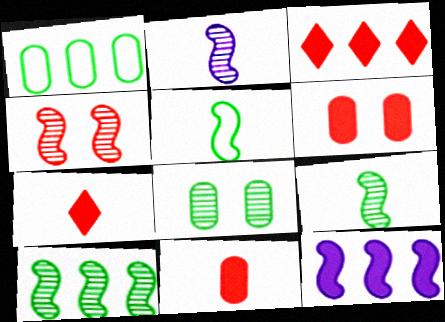[[2, 4, 10], 
[4, 5, 12]]